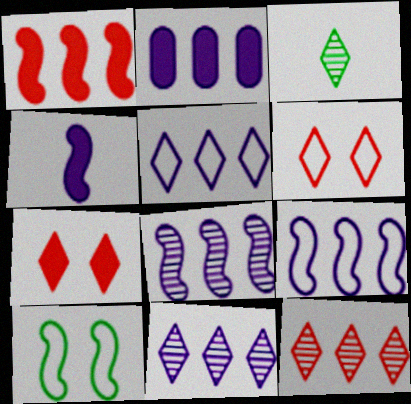[[2, 5, 8], 
[2, 9, 11], 
[3, 5, 7]]